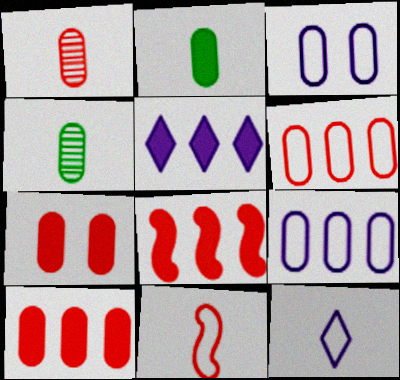[[1, 6, 7], 
[3, 4, 10], 
[4, 7, 9]]